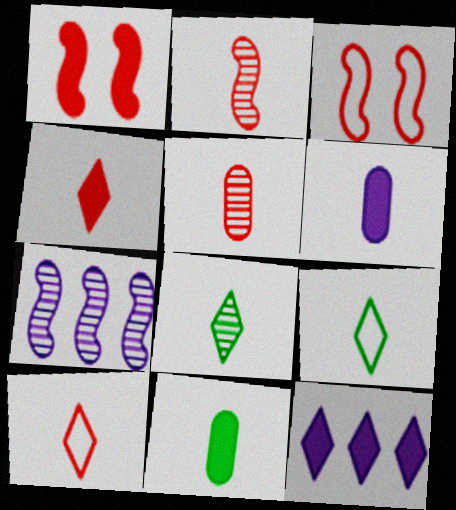[[1, 11, 12], 
[2, 6, 9]]